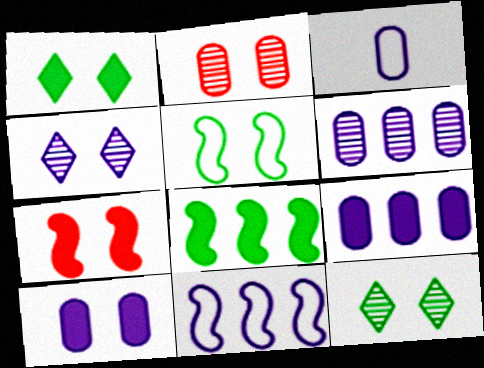[[1, 7, 10], 
[3, 6, 10]]